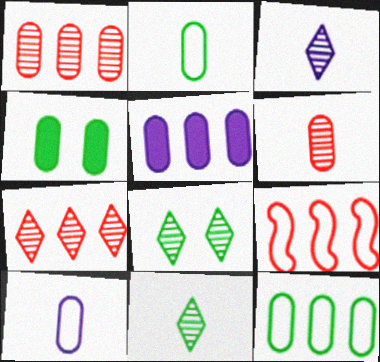[[1, 4, 10], 
[1, 5, 12], 
[3, 4, 9], 
[3, 7, 8]]